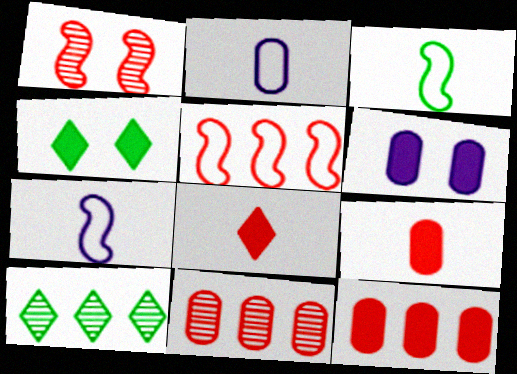[[4, 7, 11]]